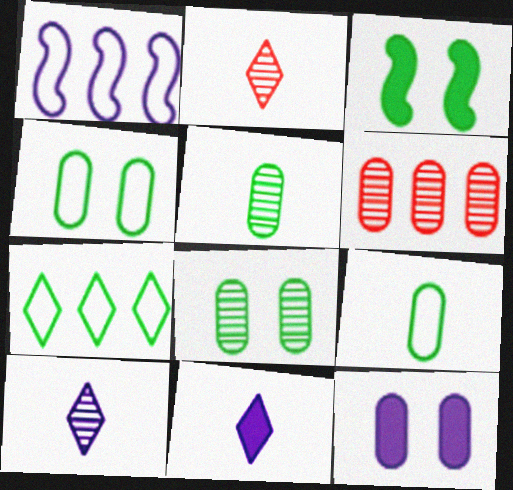[[1, 10, 12], 
[3, 5, 7], 
[6, 9, 12]]